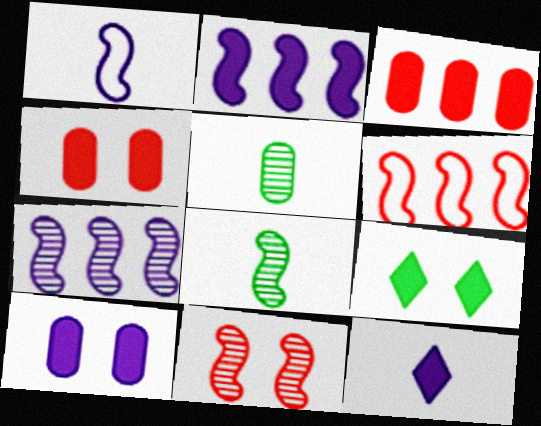[[2, 10, 12], 
[7, 8, 11]]